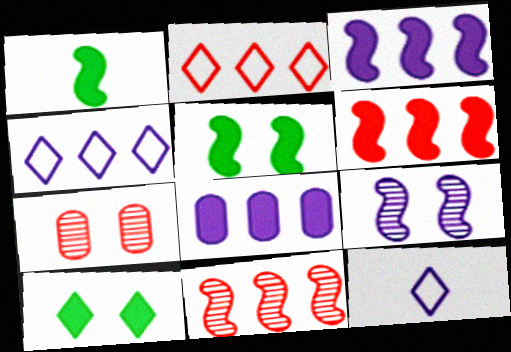[[1, 4, 7], 
[8, 9, 12]]